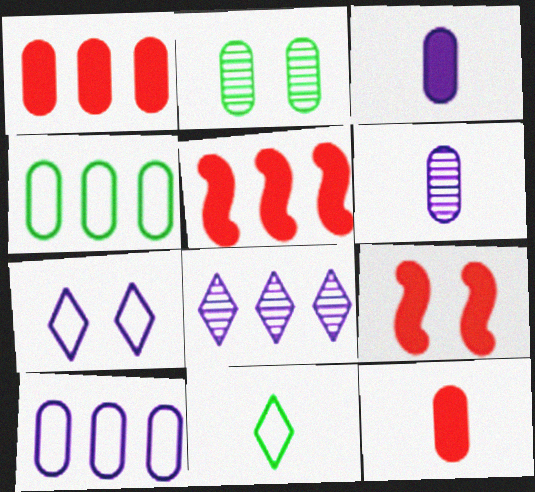[[2, 7, 9], 
[2, 10, 12], 
[4, 5, 8]]